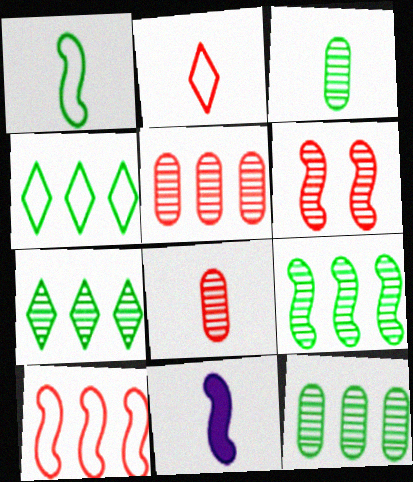[[2, 3, 11], 
[7, 9, 12]]